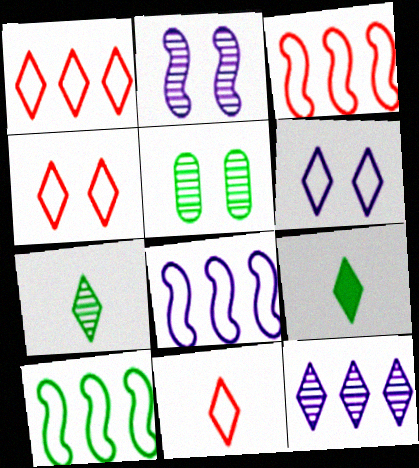[[1, 4, 11], 
[3, 8, 10], 
[4, 9, 12], 
[5, 9, 10]]